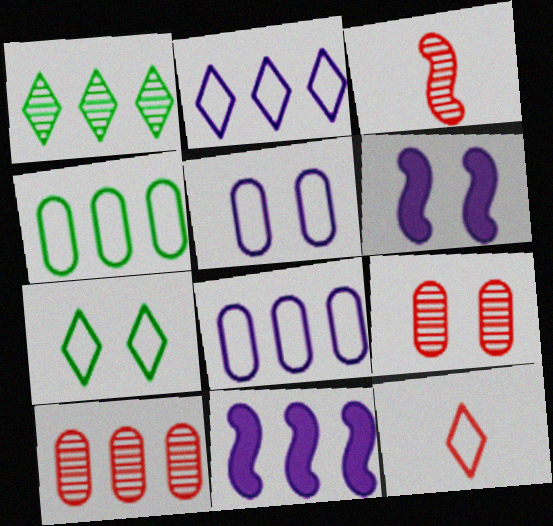[[2, 7, 12], 
[6, 7, 9]]